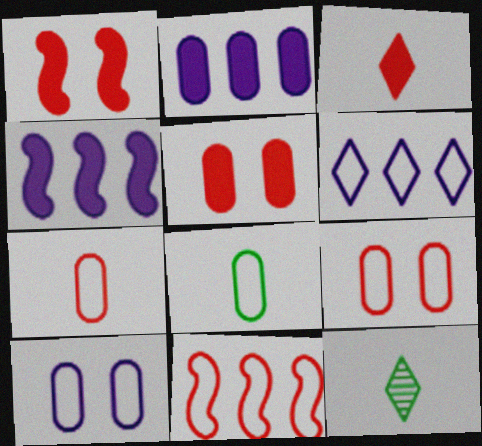[[4, 9, 12]]